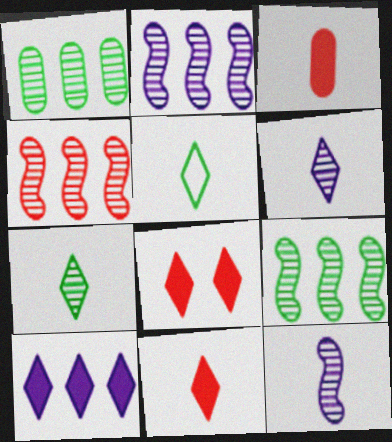[[2, 4, 9], 
[3, 5, 12], 
[5, 6, 11]]